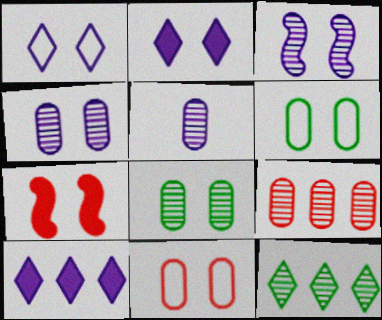[[1, 7, 8], 
[5, 8, 9]]